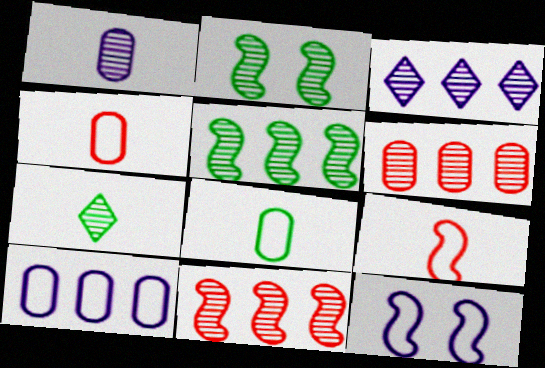[[3, 5, 6]]